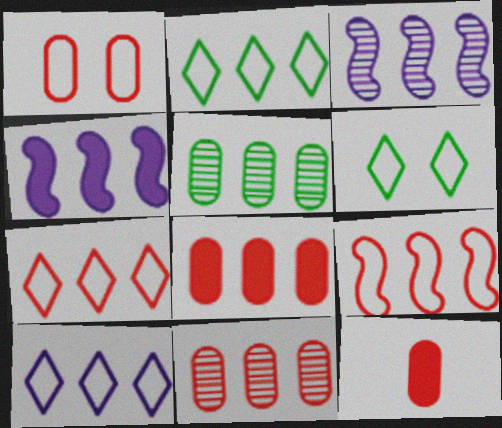[[1, 11, 12], 
[2, 3, 8], 
[2, 4, 11], 
[2, 7, 10], 
[3, 6, 12], 
[4, 5, 7]]